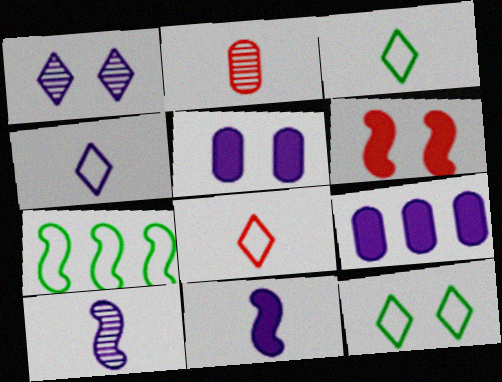[[2, 3, 11], 
[3, 4, 8], 
[6, 7, 10]]